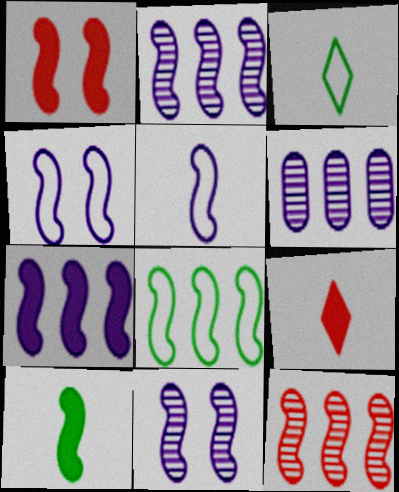[[1, 3, 6], 
[1, 7, 10], 
[4, 10, 12], 
[5, 7, 11], 
[7, 8, 12]]